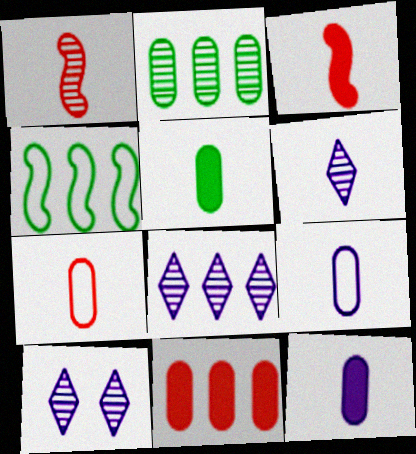[[1, 2, 10], 
[4, 8, 11], 
[6, 8, 10]]